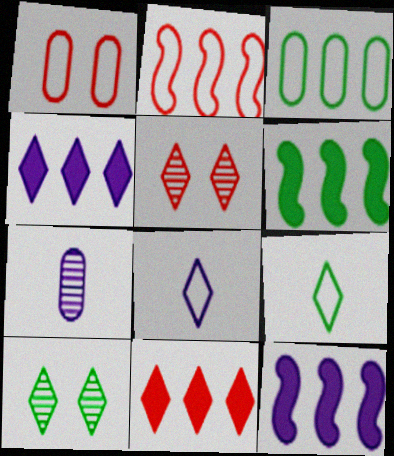[[4, 5, 9], 
[8, 10, 11]]